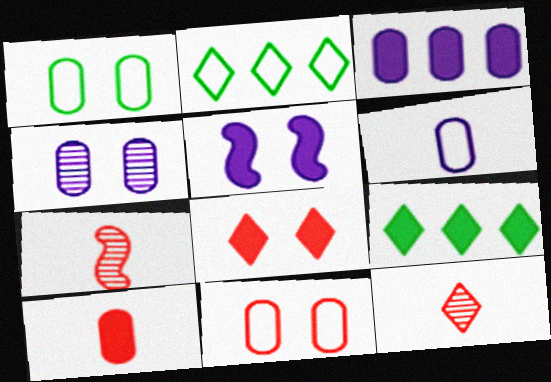[[3, 4, 6], 
[5, 9, 10]]